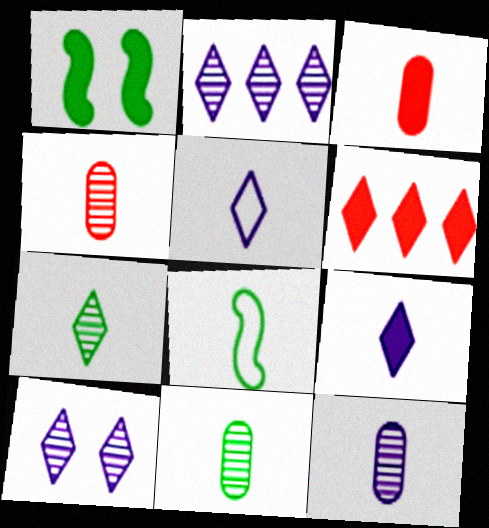[[4, 8, 9], 
[4, 11, 12]]